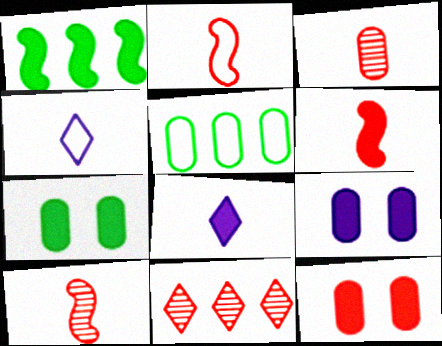[[1, 8, 12], 
[2, 6, 10], 
[2, 11, 12], 
[3, 5, 9], 
[7, 9, 12]]